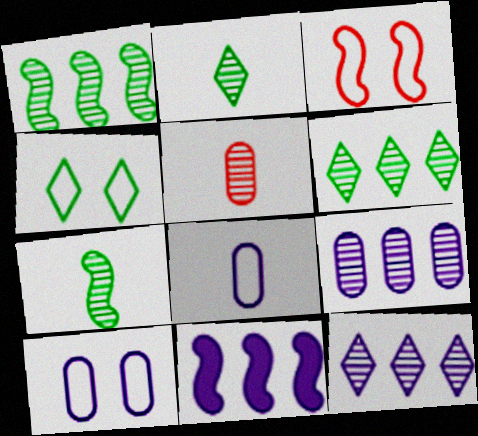[[3, 4, 10], 
[3, 7, 11], 
[4, 5, 11]]